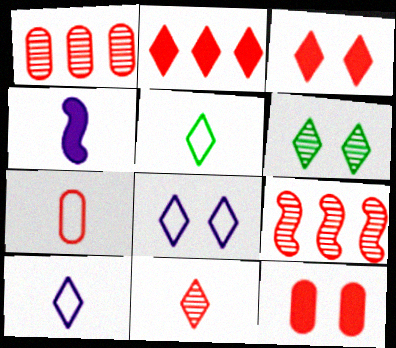[[1, 7, 12], 
[2, 6, 10], 
[3, 6, 8], 
[3, 7, 9]]